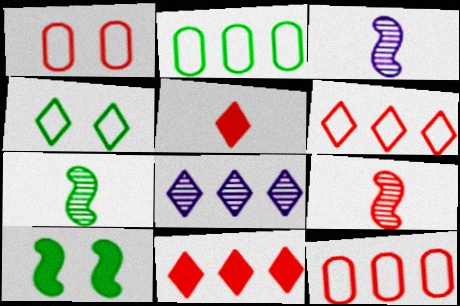[[1, 9, 11], 
[3, 7, 9], 
[4, 5, 8]]